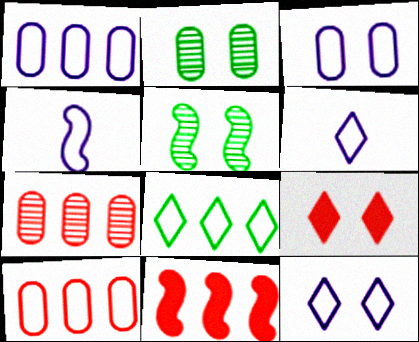[[1, 4, 12], 
[2, 6, 11], 
[3, 5, 9], 
[4, 5, 11]]